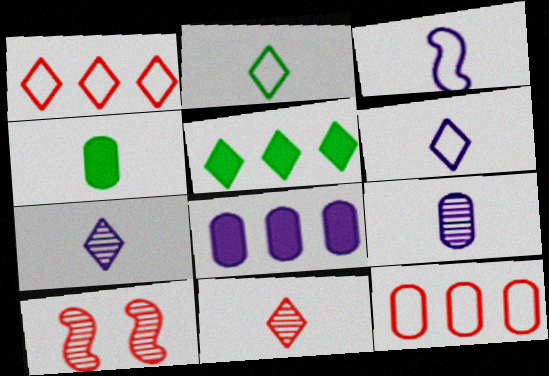[[2, 8, 10], 
[3, 4, 11]]